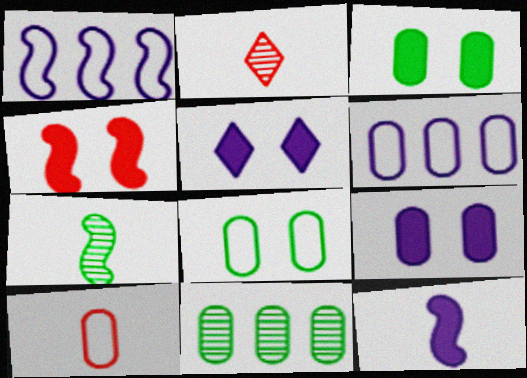[[1, 2, 3], 
[1, 4, 7], 
[3, 4, 5], 
[6, 8, 10], 
[9, 10, 11]]